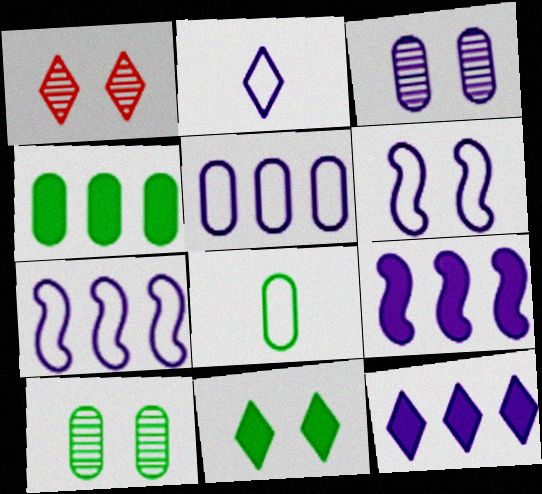[[1, 8, 9], 
[2, 3, 9], 
[2, 5, 6], 
[4, 8, 10]]